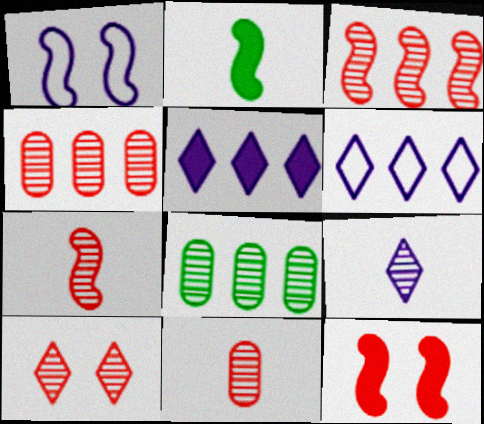[[1, 2, 3], 
[3, 10, 11], 
[4, 7, 10]]